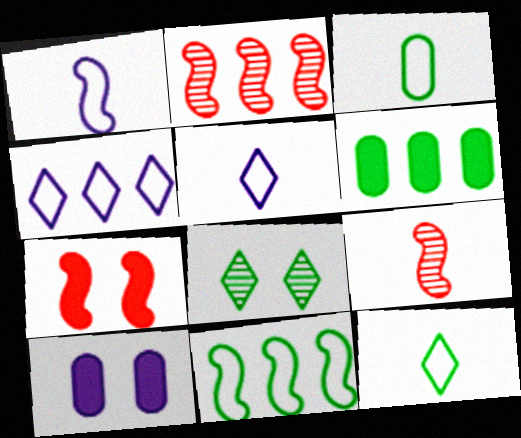[[2, 4, 6], 
[2, 10, 12]]